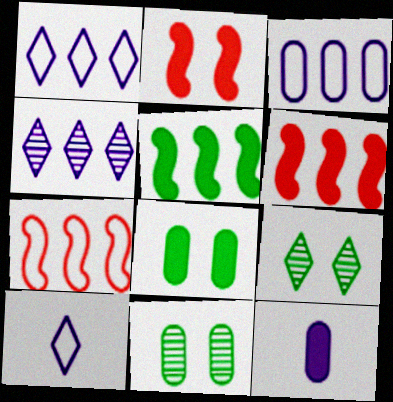[[6, 10, 11], 
[7, 9, 12]]